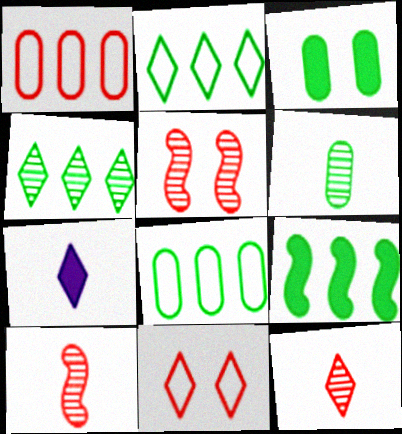[[3, 6, 8], 
[4, 7, 11], 
[4, 8, 9], 
[5, 7, 8]]